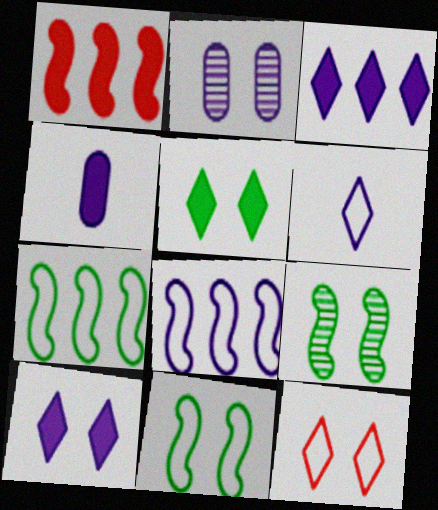[[1, 4, 5]]